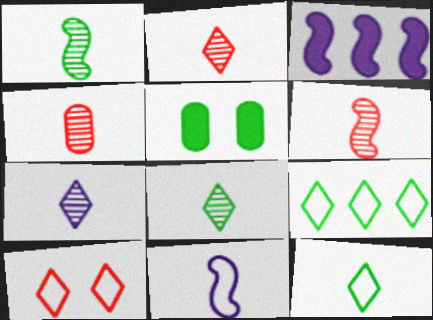[[1, 4, 7], 
[1, 5, 9], 
[2, 4, 6], 
[2, 7, 8]]